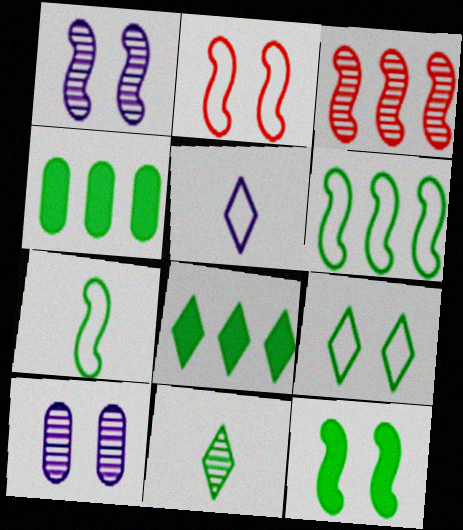[[1, 2, 12], 
[3, 10, 11], 
[8, 9, 11]]